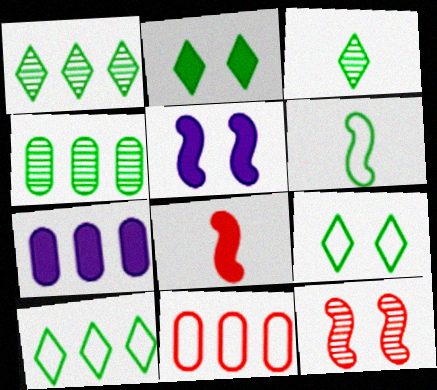[[2, 3, 10], 
[2, 4, 6], 
[2, 7, 8], 
[3, 5, 11], 
[4, 7, 11]]